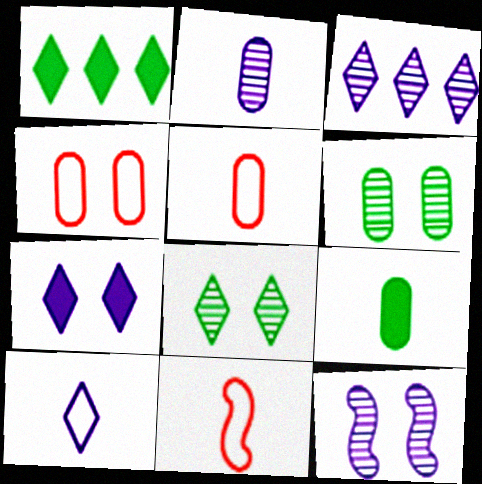[[1, 5, 12], 
[2, 3, 12], 
[2, 5, 9], 
[3, 7, 10]]